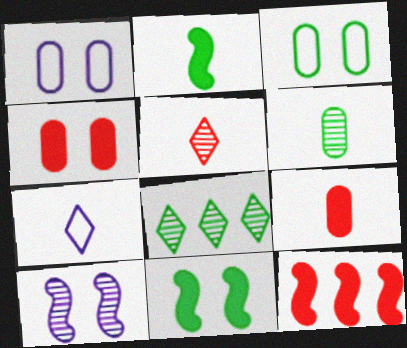[[2, 3, 8]]